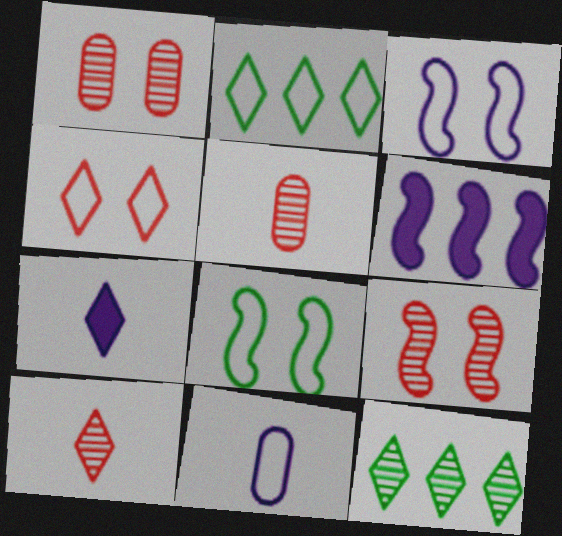[[4, 7, 12]]